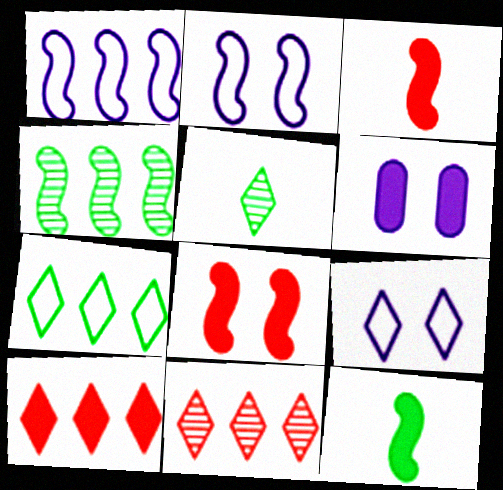[[2, 3, 4], 
[5, 9, 10], 
[6, 10, 12]]